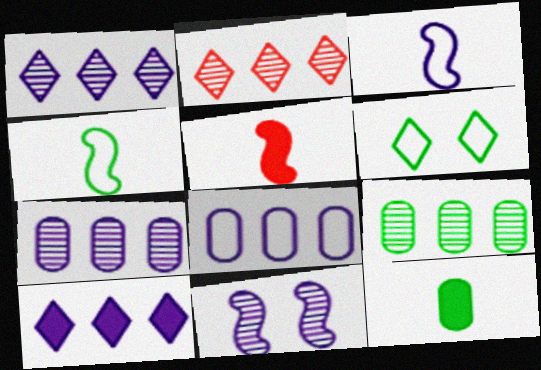[[5, 6, 7]]